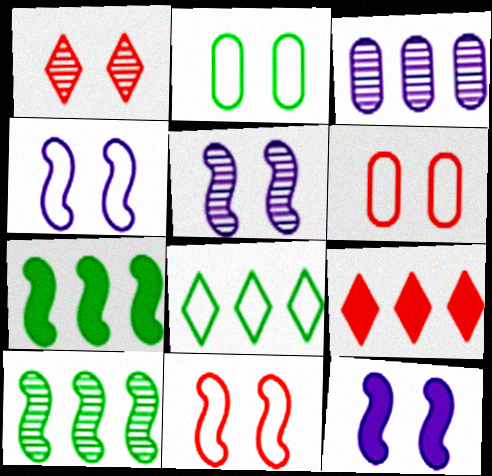[[1, 2, 12], 
[4, 5, 12]]